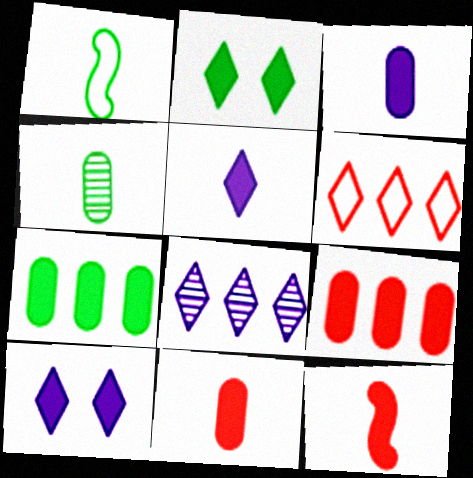[[7, 10, 12]]